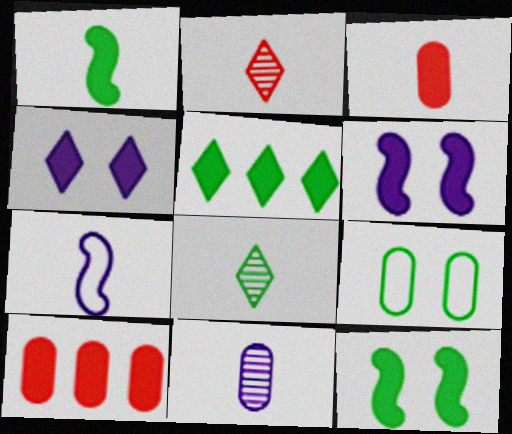[[1, 4, 10], 
[3, 5, 6], 
[3, 7, 8], 
[9, 10, 11]]